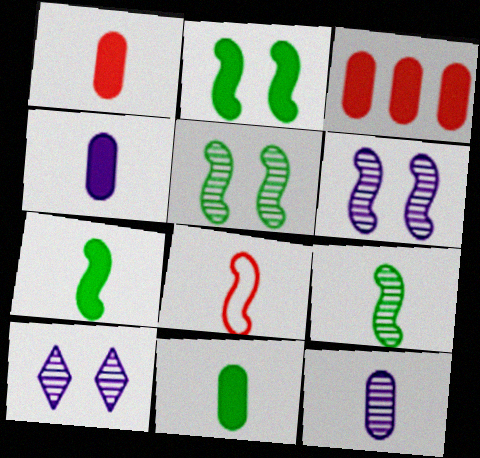[[1, 4, 11]]